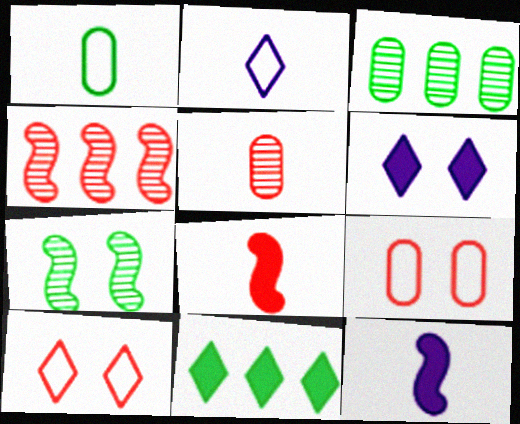[[1, 4, 6], 
[1, 7, 11], 
[3, 10, 12], 
[6, 7, 9]]